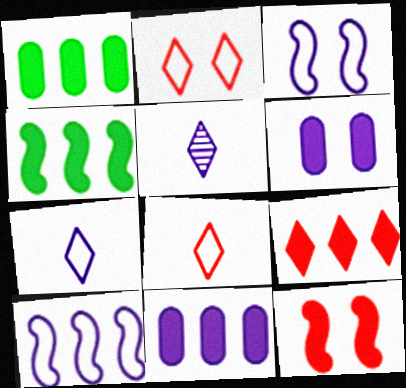[[3, 5, 11], 
[4, 9, 11], 
[5, 6, 10]]